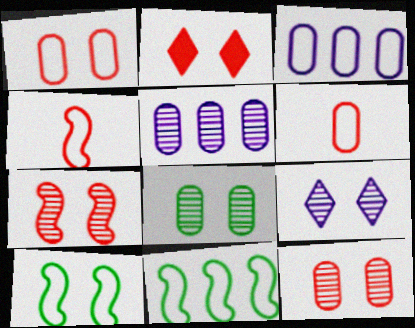[[1, 2, 7], 
[7, 8, 9]]